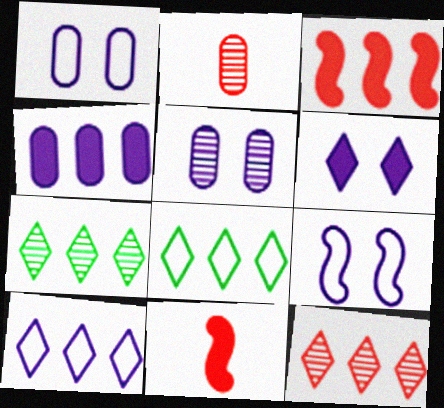[[1, 7, 11], 
[5, 6, 9], 
[5, 8, 11]]